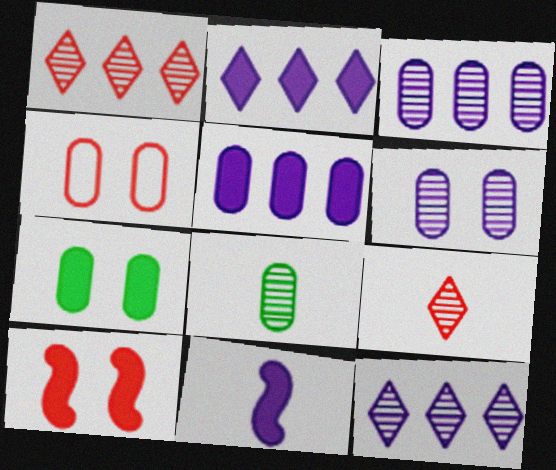[[4, 5, 8], 
[4, 6, 7]]